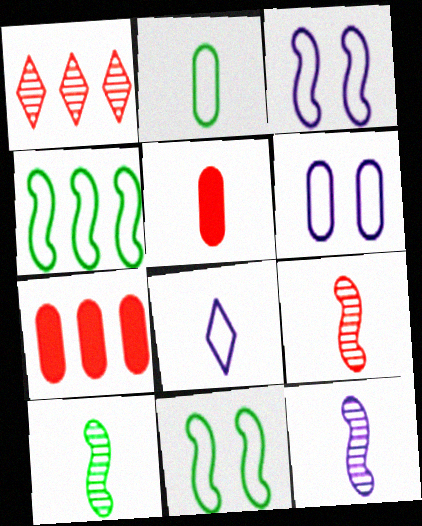[[5, 8, 10], 
[9, 10, 12]]